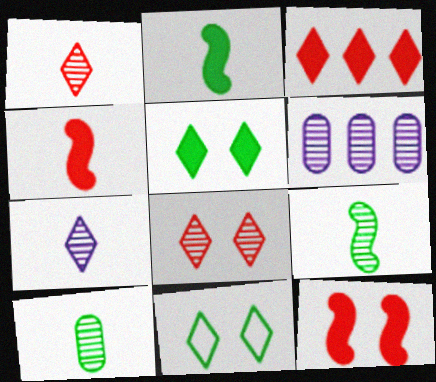[[3, 7, 11], 
[4, 6, 11], 
[6, 8, 9]]